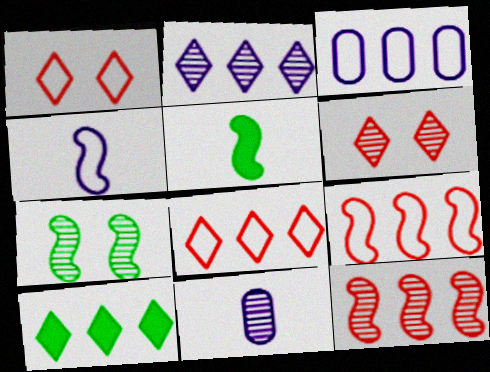[[2, 8, 10], 
[3, 5, 6], 
[3, 10, 12]]